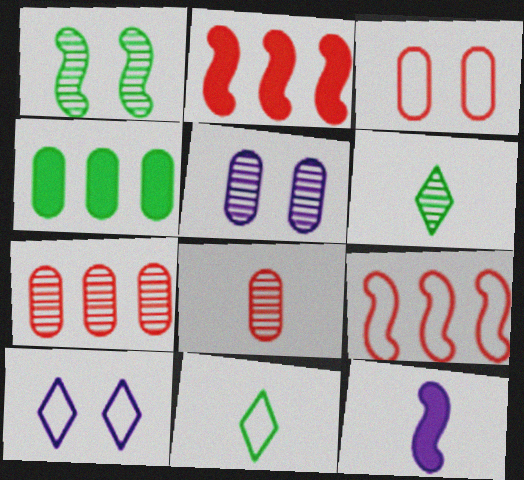[[1, 4, 11], 
[1, 9, 12], 
[2, 5, 11], 
[8, 11, 12]]